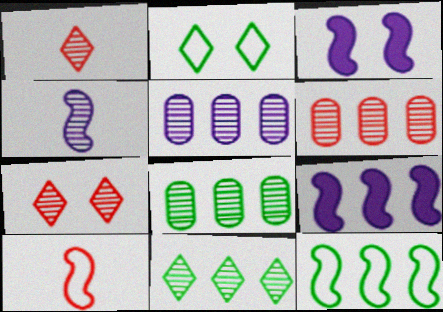[[4, 7, 8], 
[5, 6, 8]]